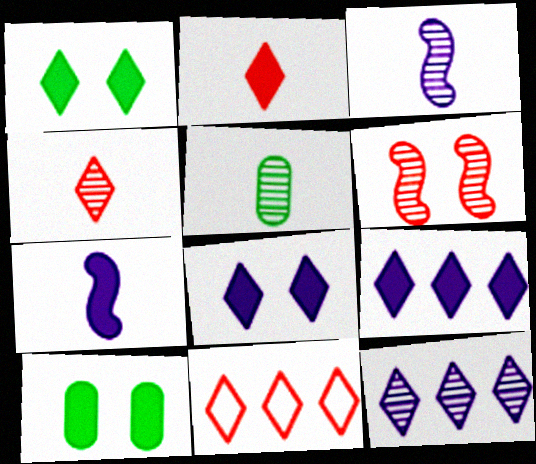[[1, 2, 9], 
[3, 4, 5], 
[3, 10, 11], 
[5, 6, 12]]